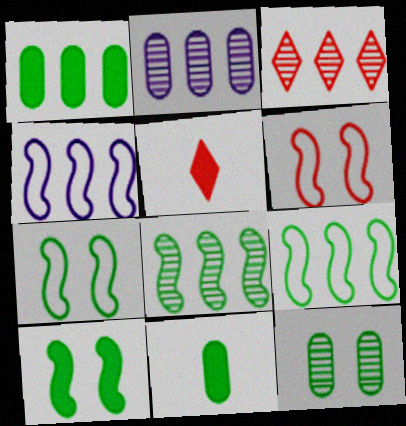[[1, 3, 4], 
[2, 3, 8], 
[2, 5, 7], 
[4, 5, 12]]